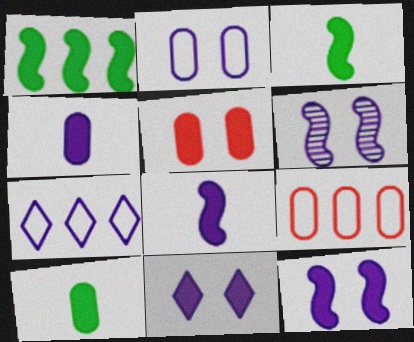[[2, 6, 11], 
[4, 6, 7]]